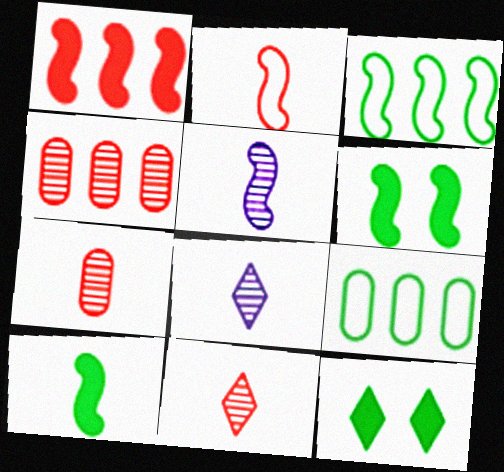[[2, 5, 10]]